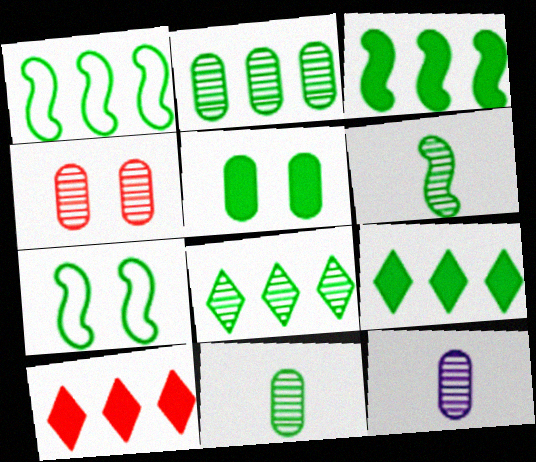[[1, 2, 9], 
[2, 4, 12], 
[3, 6, 7], 
[7, 9, 11], 
[7, 10, 12]]